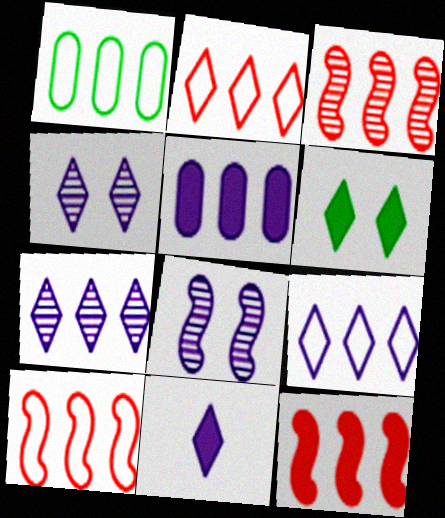[[1, 7, 12], 
[1, 9, 10], 
[3, 10, 12], 
[4, 9, 11]]